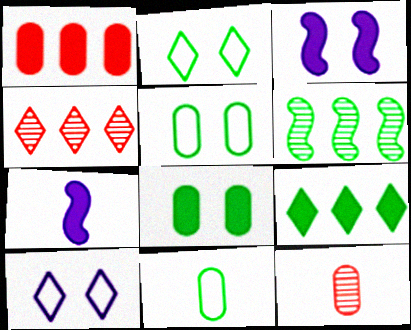[[3, 4, 11], 
[4, 5, 7]]